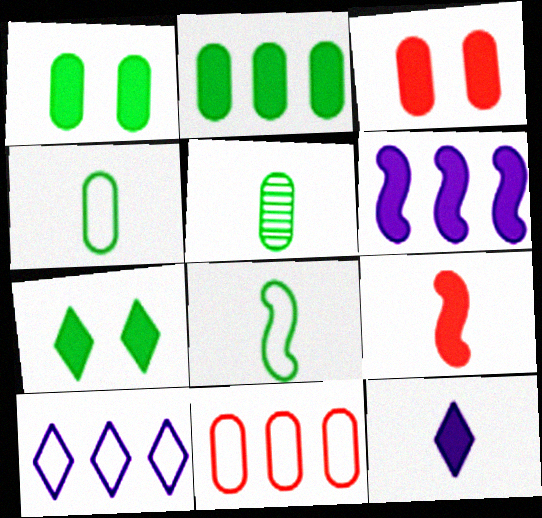[]